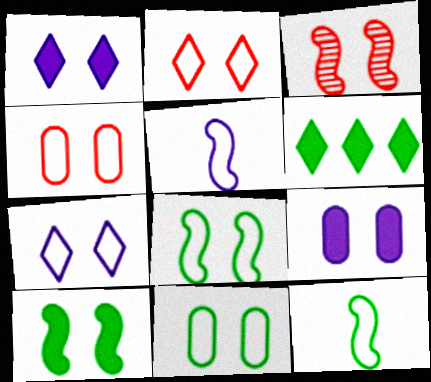[[1, 3, 11], 
[4, 7, 8]]